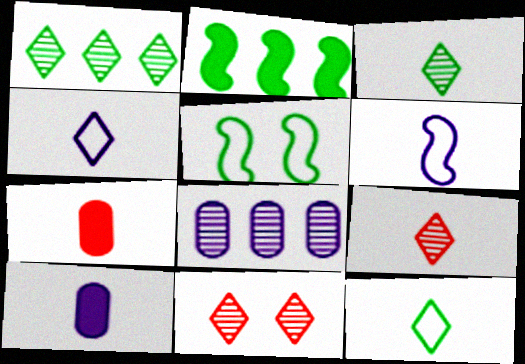[[3, 6, 7]]